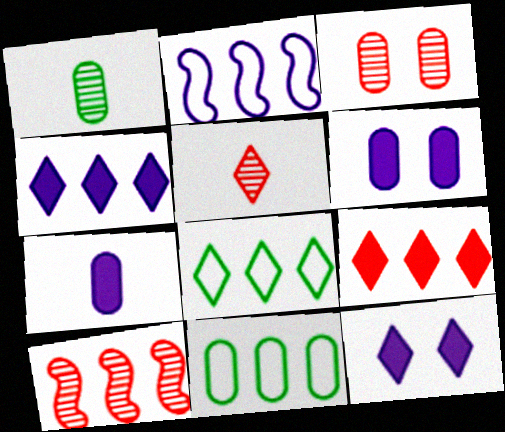[[3, 5, 10], 
[3, 7, 11], 
[4, 10, 11], 
[5, 8, 12]]